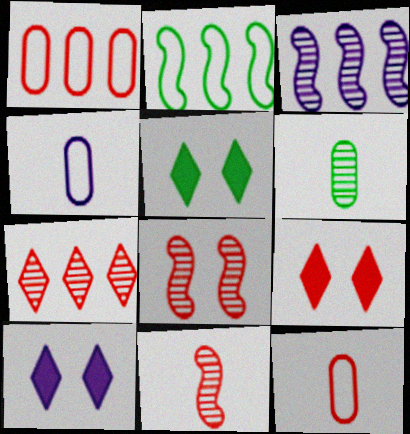[[1, 9, 11], 
[2, 5, 6], 
[3, 4, 10], 
[3, 5, 12], 
[5, 9, 10]]